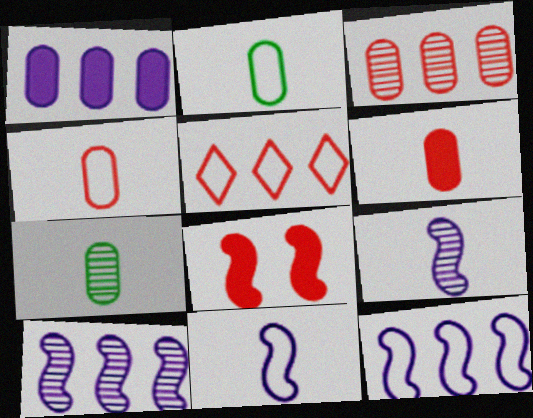[]